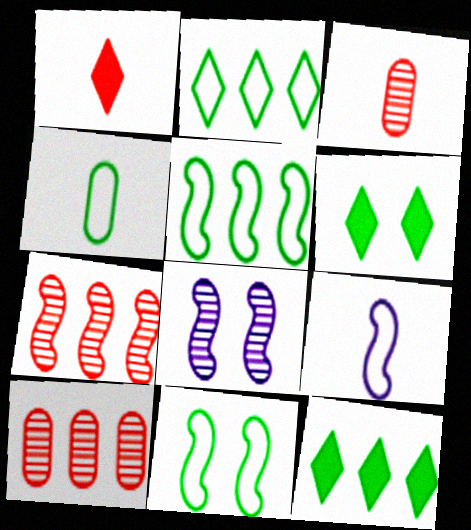[[2, 4, 11], 
[6, 9, 10]]